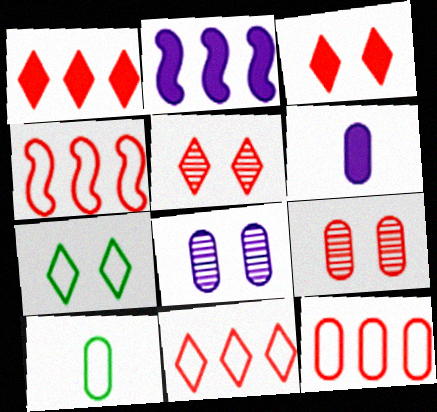[[2, 5, 10], 
[4, 11, 12]]